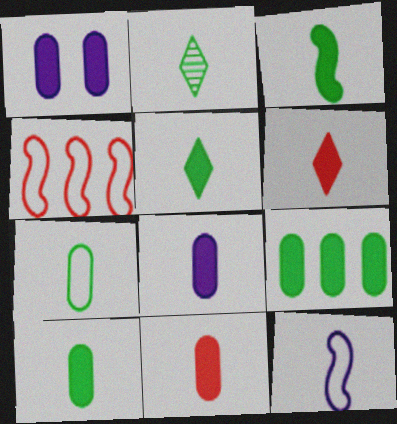[[1, 2, 4], 
[1, 9, 11], 
[2, 3, 7], 
[2, 11, 12], 
[3, 5, 10], 
[3, 6, 8], 
[8, 10, 11]]